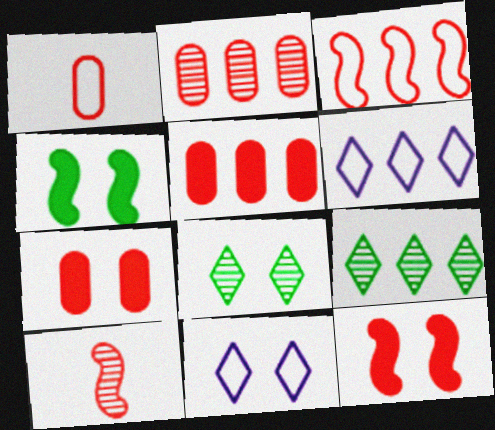[[1, 2, 7], 
[3, 10, 12]]